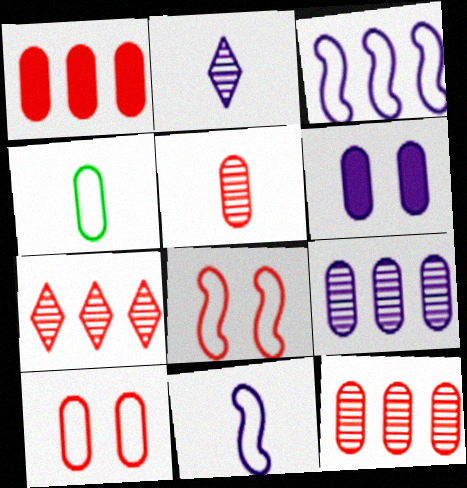[[1, 5, 10], 
[2, 3, 6], 
[4, 6, 12]]